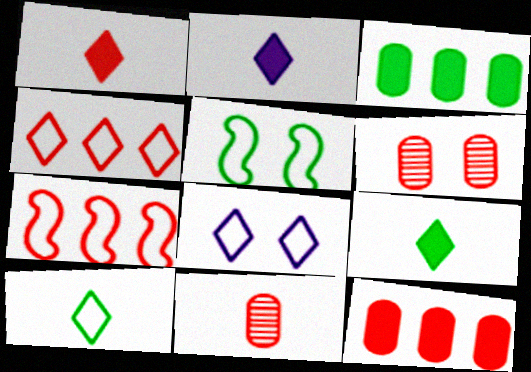[[1, 2, 9], 
[1, 6, 7], 
[4, 8, 10]]